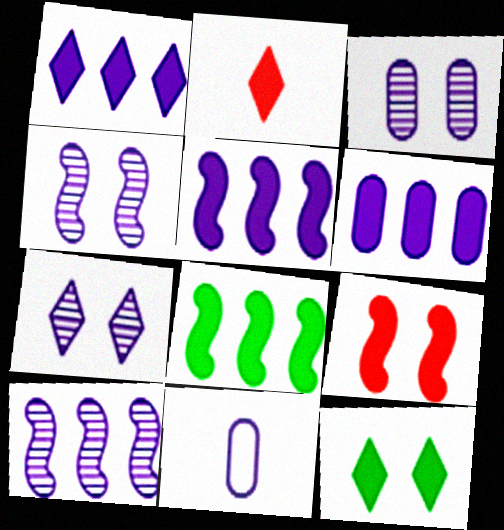[[1, 2, 12], 
[1, 4, 11], 
[1, 5, 6], 
[3, 4, 7], 
[3, 6, 11], 
[5, 7, 11]]